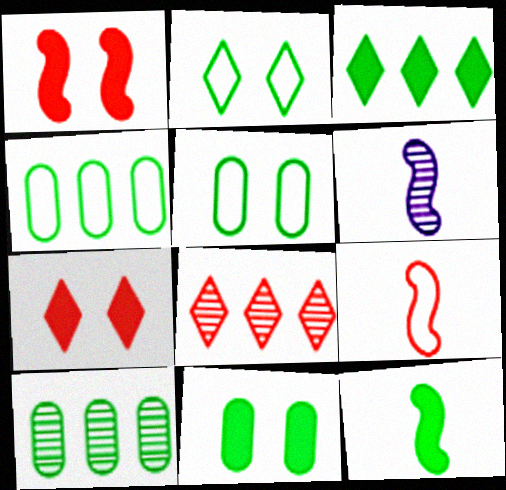[[2, 10, 12], 
[3, 11, 12], 
[4, 6, 7], 
[6, 9, 12]]